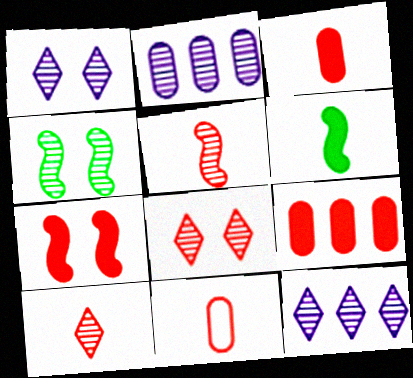[[2, 4, 10]]